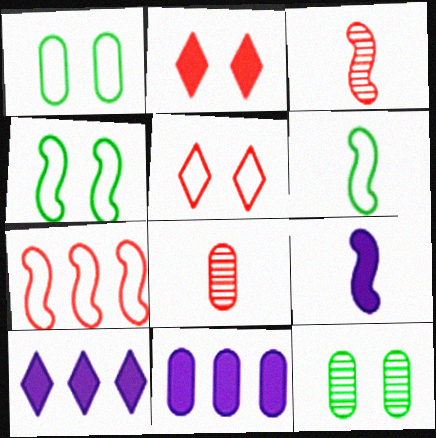[[1, 3, 10], 
[1, 8, 11], 
[2, 7, 8], 
[3, 6, 9], 
[4, 8, 10]]